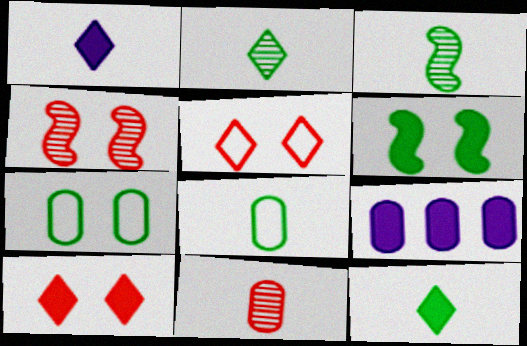[[3, 5, 9], 
[3, 8, 12], 
[7, 9, 11]]